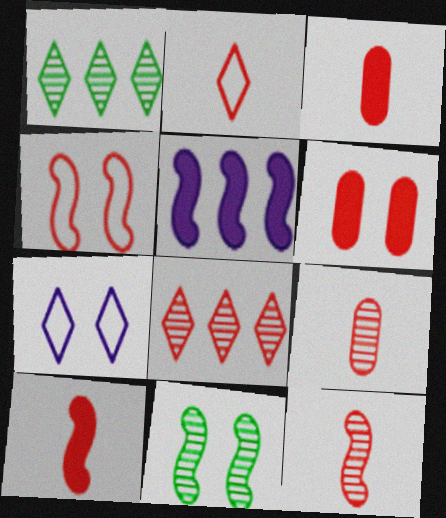[[2, 3, 12], 
[2, 9, 10], 
[3, 4, 8], 
[6, 7, 11]]